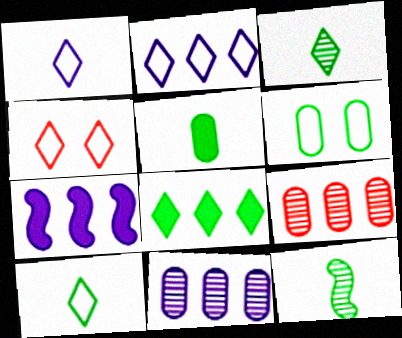[[2, 4, 10], 
[2, 7, 11], 
[5, 10, 12], 
[6, 8, 12]]